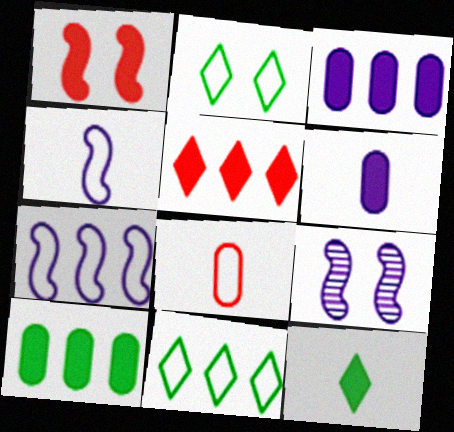[[1, 3, 12], 
[2, 7, 8]]